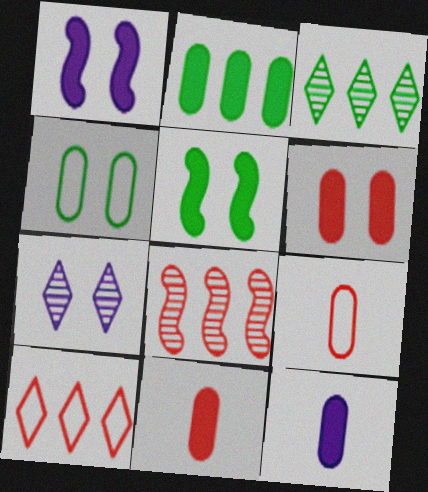[[1, 3, 9], 
[2, 6, 12]]